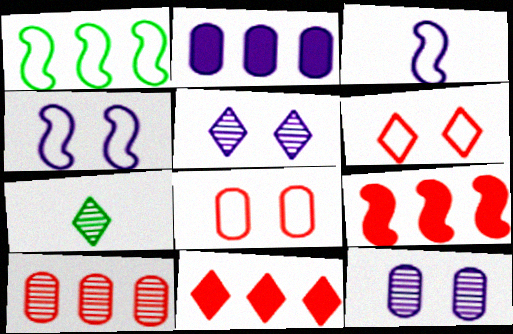[[2, 3, 5]]